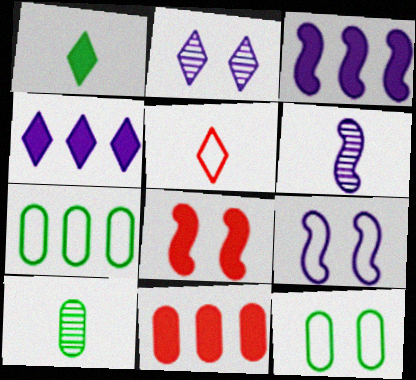[[2, 8, 12], 
[3, 6, 9], 
[5, 7, 9]]